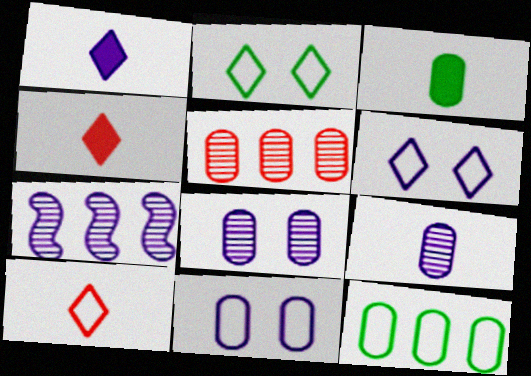[[1, 7, 11], 
[3, 5, 11]]